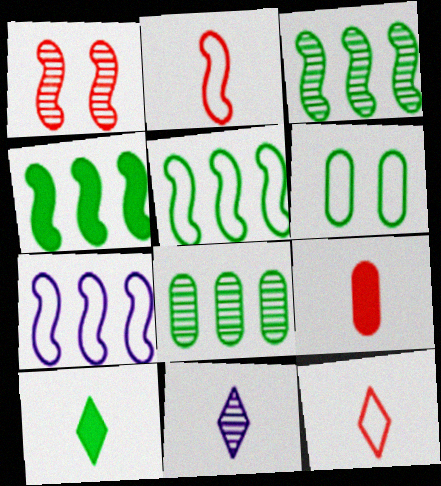[[1, 8, 11], 
[3, 4, 5], 
[3, 6, 10], 
[6, 7, 12], 
[10, 11, 12]]